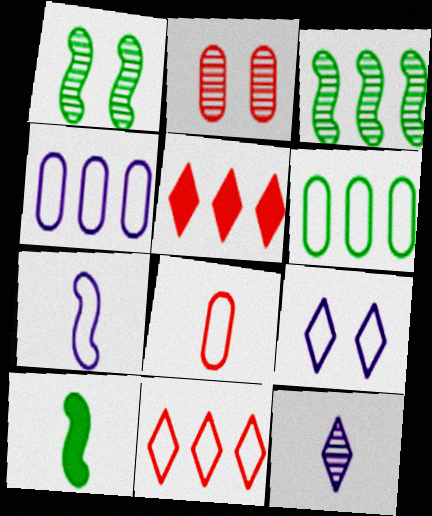[[2, 3, 12], 
[3, 4, 5], 
[4, 7, 9], 
[8, 10, 12]]